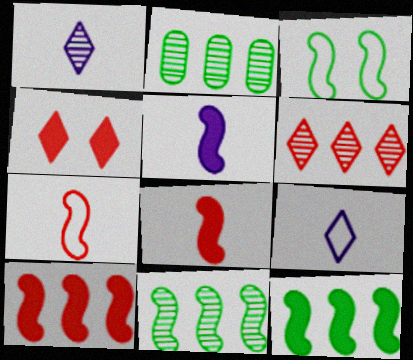[]